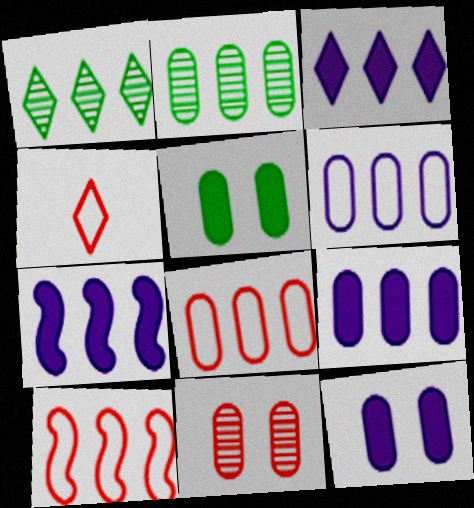[[1, 7, 8], 
[1, 9, 10], 
[2, 3, 10], 
[2, 8, 9], 
[3, 7, 9]]